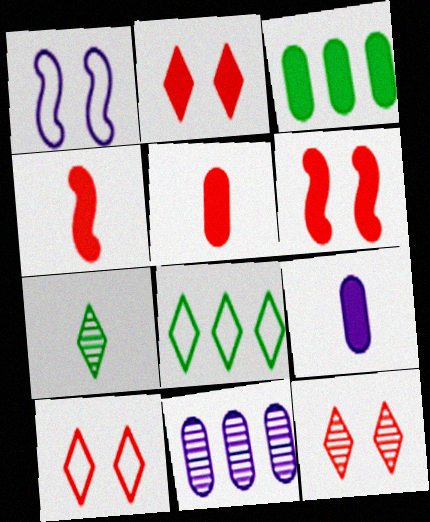[[2, 10, 12]]